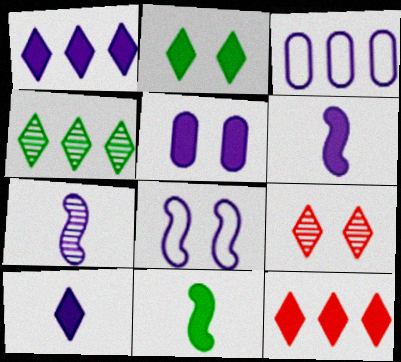[[1, 5, 6], 
[2, 10, 12], 
[3, 9, 11], 
[5, 11, 12]]